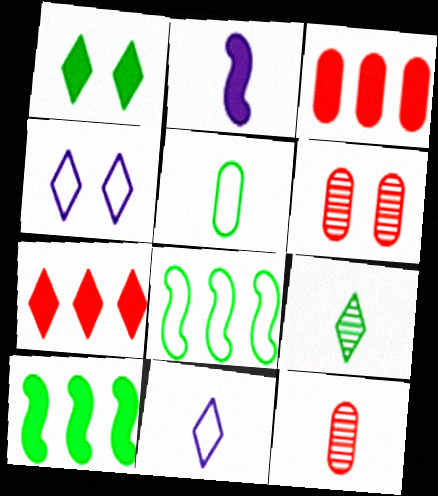[[1, 2, 3], 
[4, 7, 9], 
[4, 10, 12], 
[6, 10, 11]]